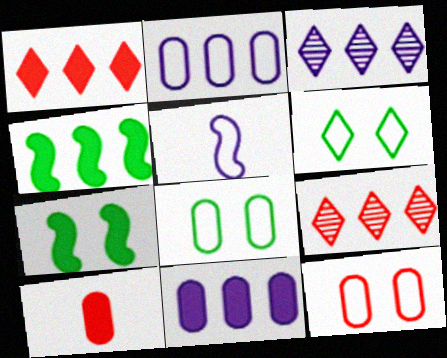[[1, 4, 11], 
[2, 4, 9]]